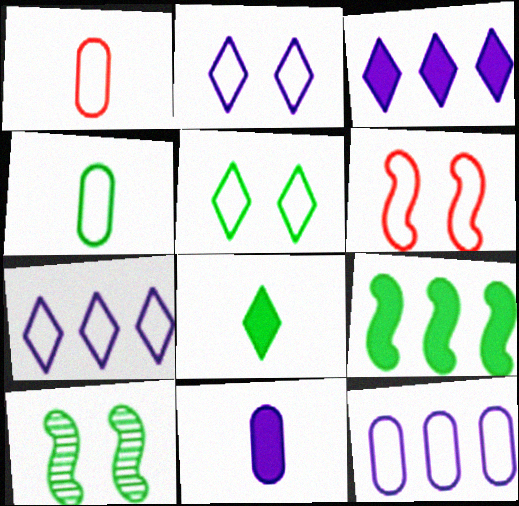[[1, 3, 10], 
[4, 6, 7]]